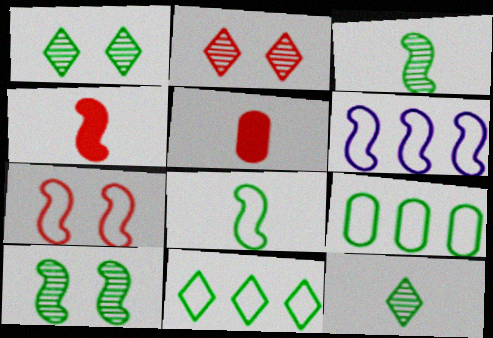[[1, 5, 6], 
[4, 6, 10], 
[6, 7, 8]]